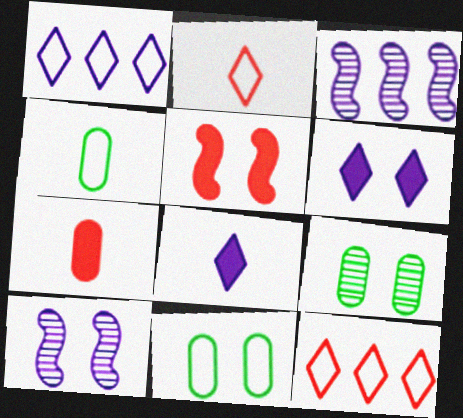[]